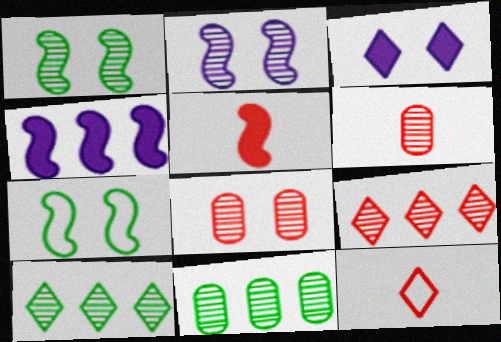[[2, 6, 10], 
[3, 7, 8], 
[3, 10, 12], 
[5, 6, 12]]